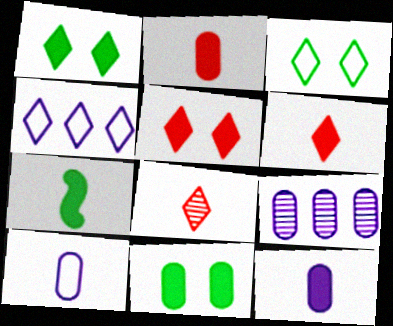[[1, 4, 8], 
[6, 7, 12], 
[7, 8, 10]]